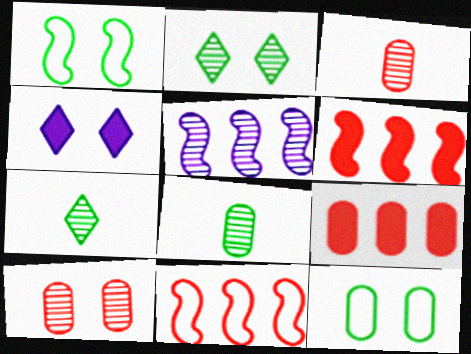[[1, 4, 10], 
[2, 3, 5], 
[4, 8, 11], 
[5, 7, 10]]